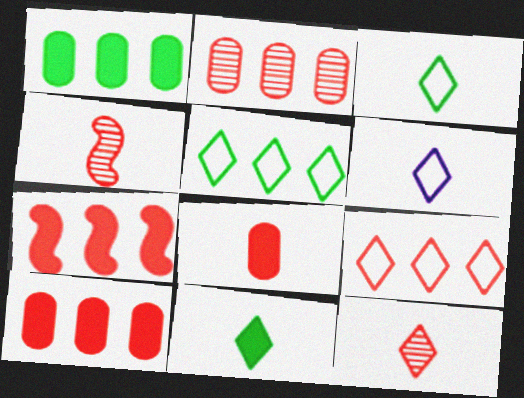[[2, 7, 9], 
[6, 11, 12]]